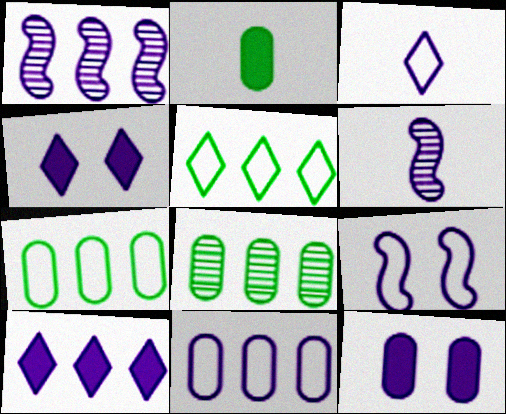[[1, 3, 12], 
[1, 10, 11], 
[3, 9, 11], 
[4, 6, 11]]